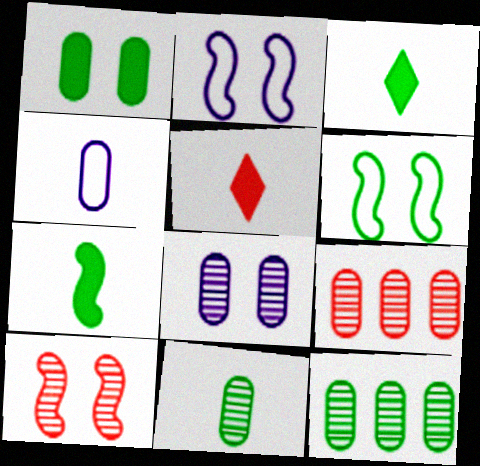[[1, 4, 9], 
[2, 3, 9], 
[2, 5, 12], 
[3, 6, 12], 
[8, 9, 11]]